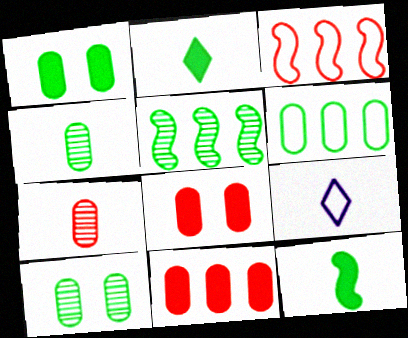[[1, 4, 6], 
[5, 8, 9], 
[7, 9, 12]]